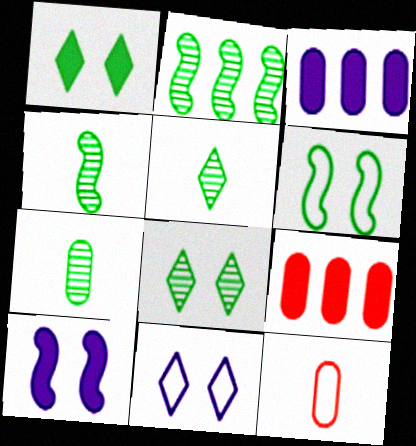[[2, 7, 8], 
[4, 5, 7], 
[4, 9, 11]]